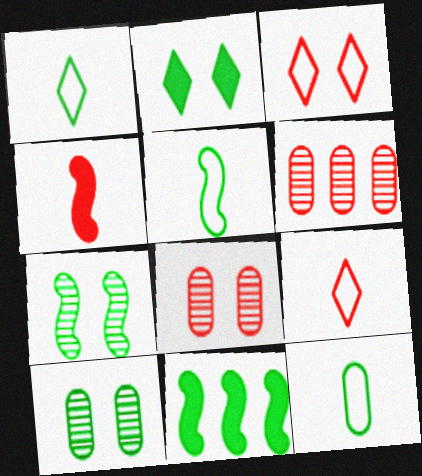[[1, 5, 12], 
[1, 10, 11], 
[3, 4, 6], 
[5, 7, 11]]